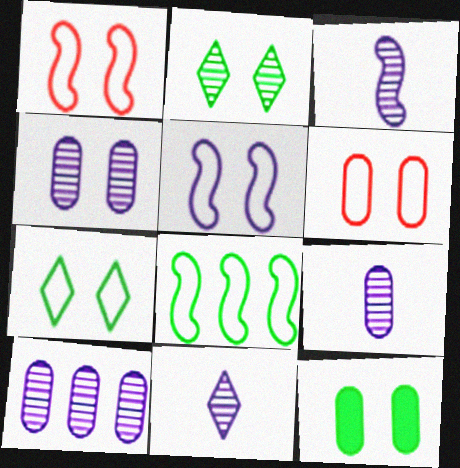[[3, 9, 11], 
[4, 6, 12], 
[4, 9, 10], 
[5, 6, 7]]